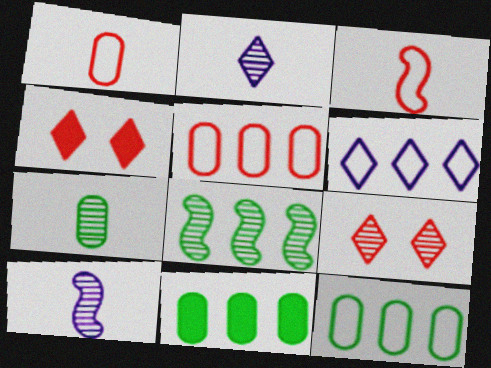[[4, 10, 12]]